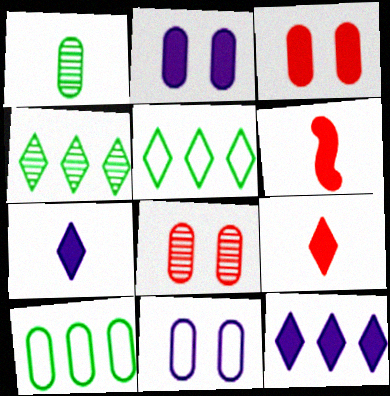[[4, 6, 11]]